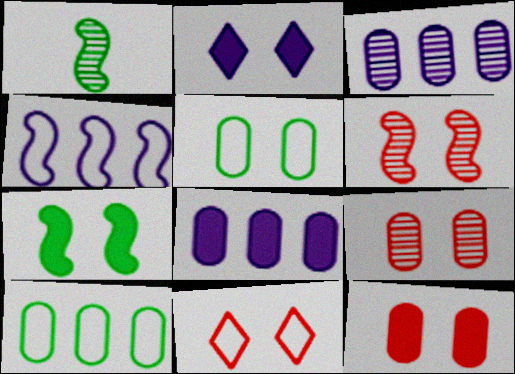[[1, 8, 11], 
[2, 5, 6], 
[2, 7, 12], 
[6, 11, 12]]